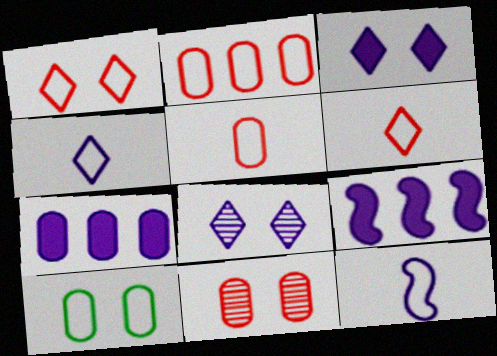[[7, 8, 12]]